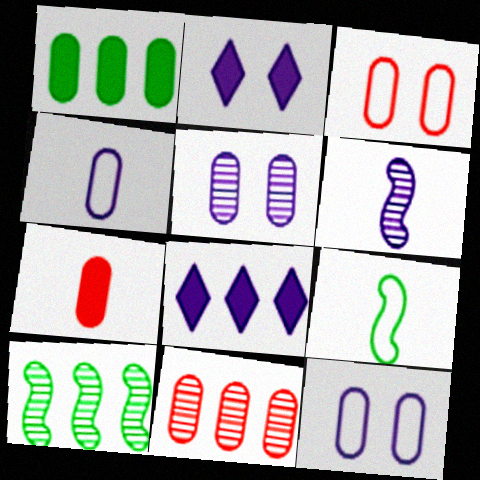[[2, 9, 11], 
[3, 7, 11], 
[6, 8, 12]]